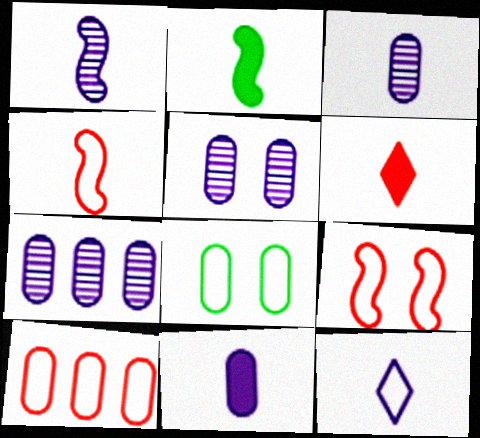[[1, 2, 4], 
[1, 11, 12], 
[2, 6, 11], 
[3, 5, 7]]